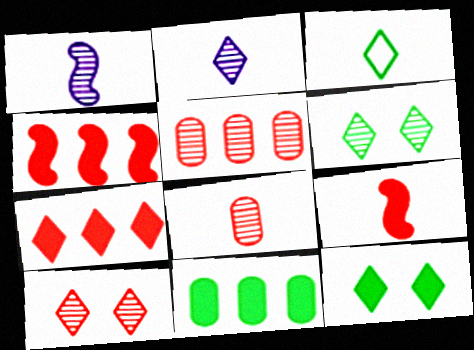[[1, 5, 6]]